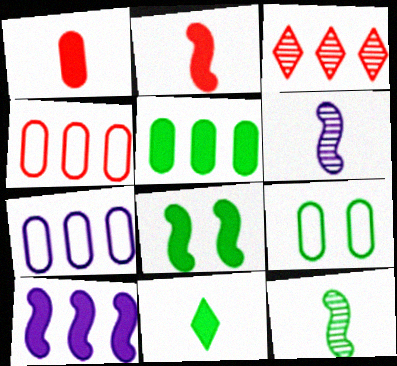[[2, 8, 10], 
[5, 8, 11]]